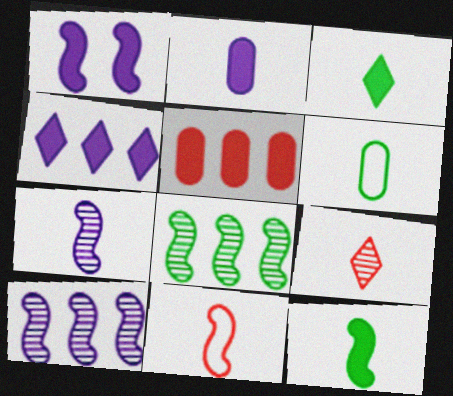[[1, 2, 4], 
[1, 3, 5], 
[1, 8, 11], 
[7, 11, 12]]